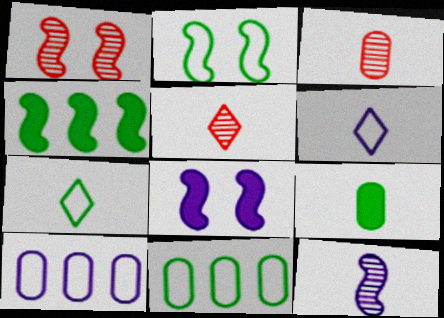[[1, 2, 8], 
[2, 7, 11], 
[5, 8, 11]]